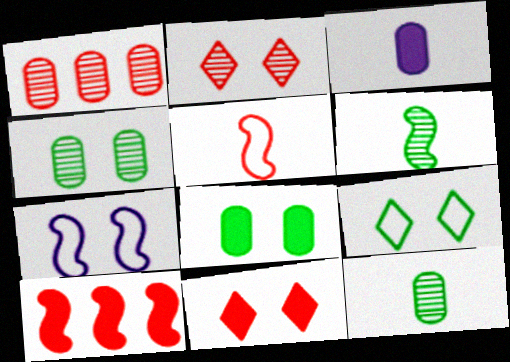[[1, 5, 11], 
[2, 7, 8], 
[4, 7, 11], 
[6, 7, 10]]